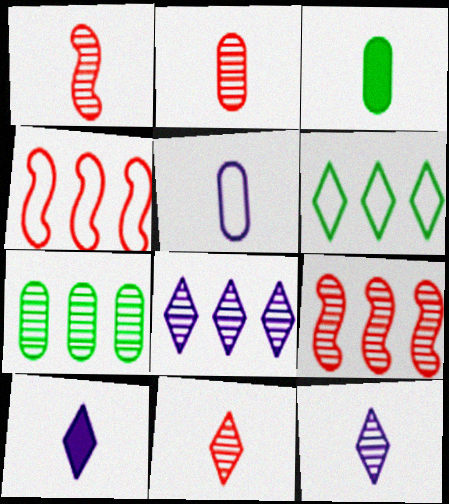[[1, 2, 11], 
[2, 3, 5], 
[7, 8, 9]]